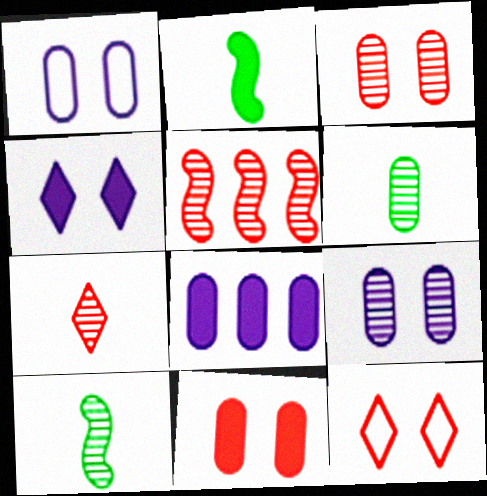[[3, 5, 7], 
[8, 10, 12]]